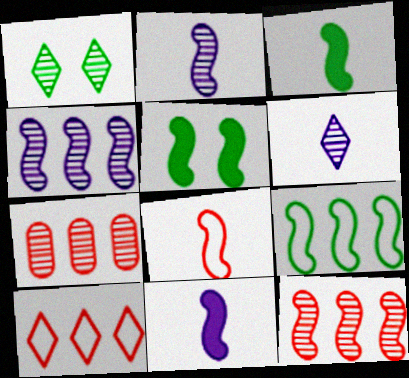[[1, 2, 7], 
[2, 3, 8], 
[4, 5, 8]]